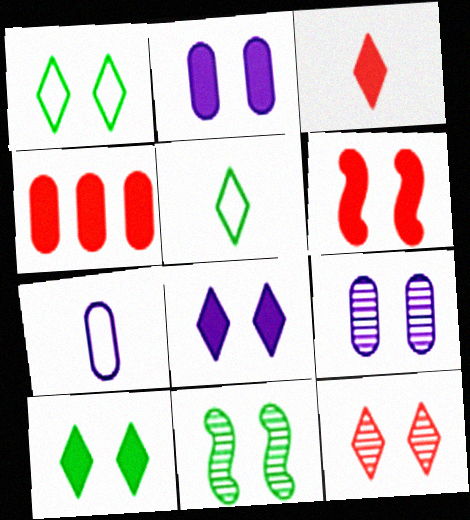[[1, 6, 9], 
[1, 8, 12], 
[2, 6, 10], 
[3, 4, 6], 
[9, 11, 12]]